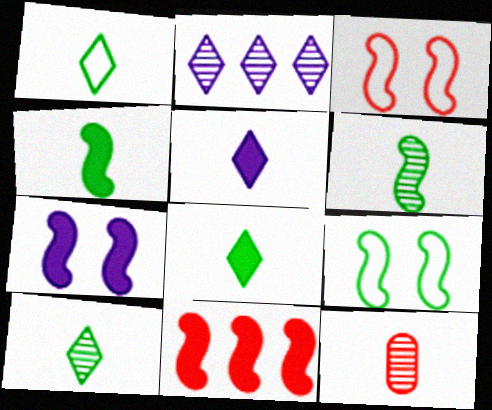[[1, 8, 10], 
[4, 7, 11]]